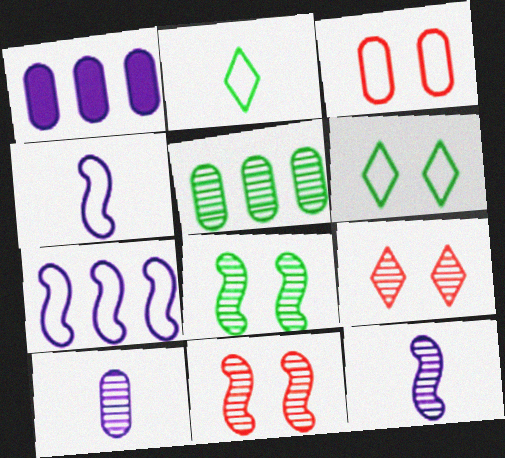[[1, 2, 11], 
[2, 3, 7], 
[5, 9, 12]]